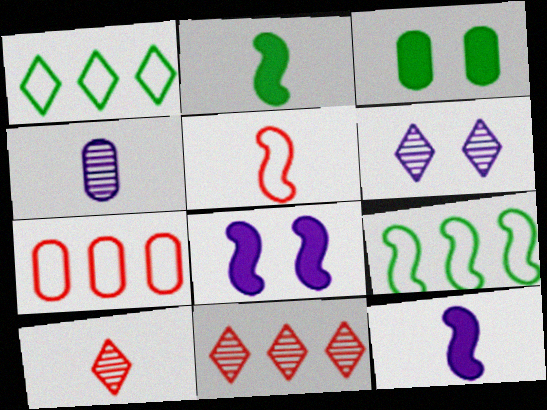[[2, 6, 7], 
[3, 4, 7]]